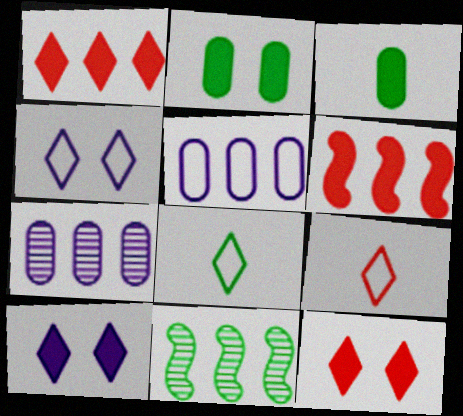[[1, 5, 11], 
[2, 8, 11], 
[3, 6, 10]]